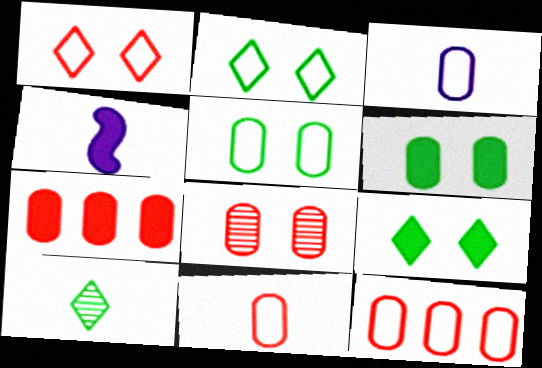[[3, 5, 12], 
[4, 7, 9], 
[4, 10, 11], 
[7, 8, 11]]